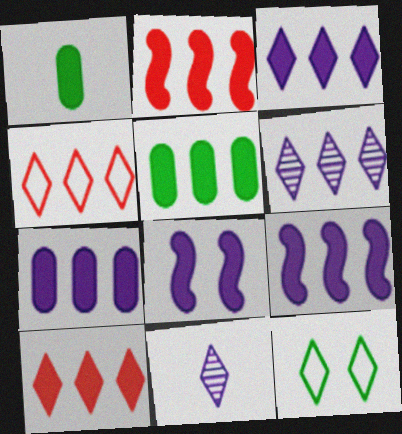[[1, 8, 10], 
[2, 3, 5], 
[3, 7, 9], 
[5, 9, 10], 
[10, 11, 12]]